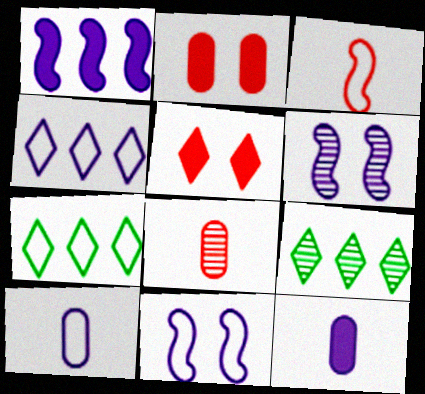[[4, 6, 12], 
[4, 10, 11], 
[6, 8, 9]]